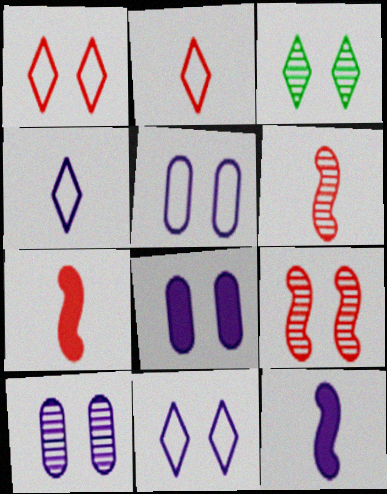[[3, 9, 10], 
[5, 8, 10]]